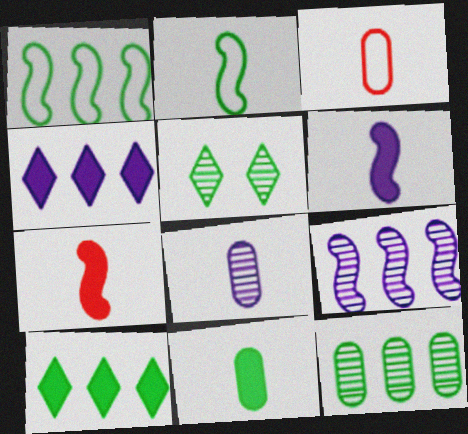[[1, 5, 11], 
[1, 10, 12], 
[3, 8, 11]]